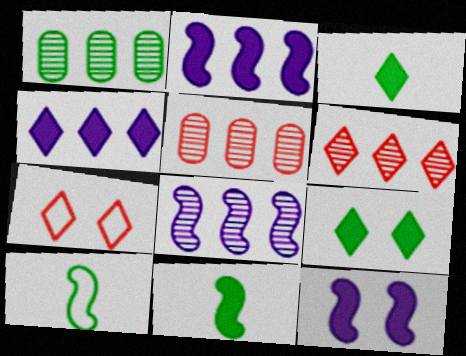[[1, 6, 8], 
[1, 9, 10]]